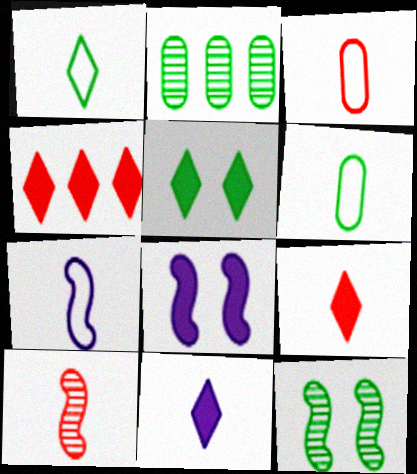[[1, 3, 7], 
[3, 9, 10], 
[4, 5, 11], 
[6, 10, 11]]